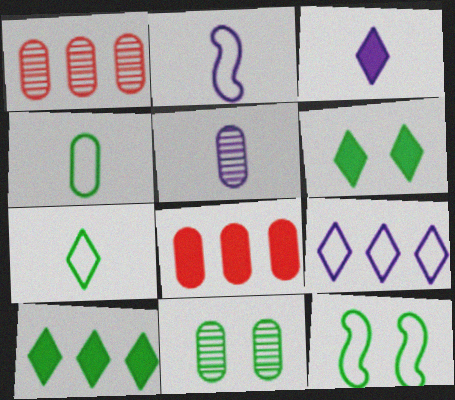[[1, 2, 6], 
[1, 3, 12], 
[1, 5, 11], 
[2, 3, 5], 
[6, 11, 12]]